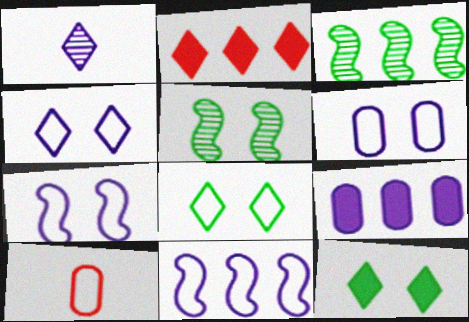[[1, 2, 8], 
[1, 7, 9], 
[4, 6, 7], 
[8, 10, 11]]